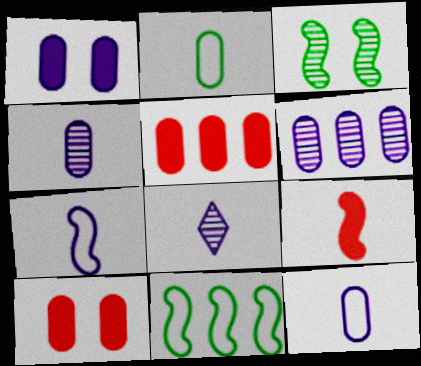[[1, 6, 12], 
[2, 6, 10], 
[2, 8, 9], 
[8, 10, 11]]